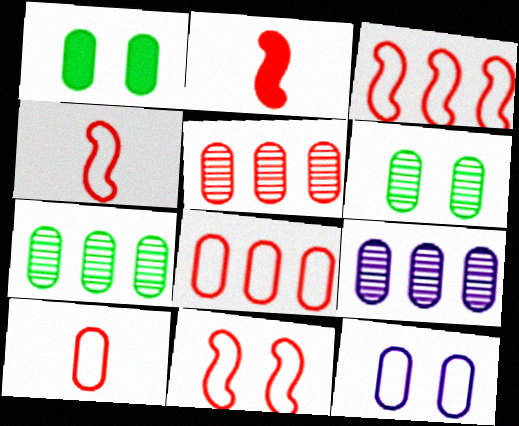[[1, 9, 10], 
[3, 4, 11], 
[5, 7, 9]]